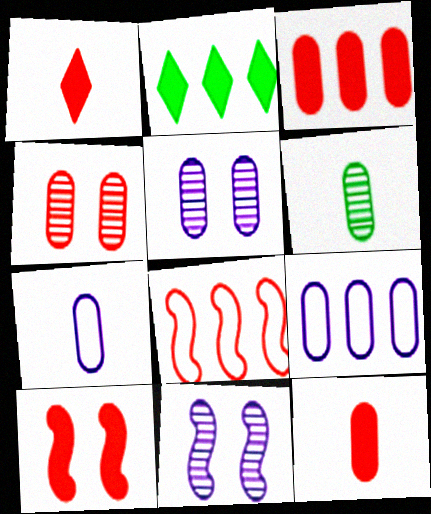[[1, 3, 10], 
[1, 4, 8], 
[6, 7, 12]]